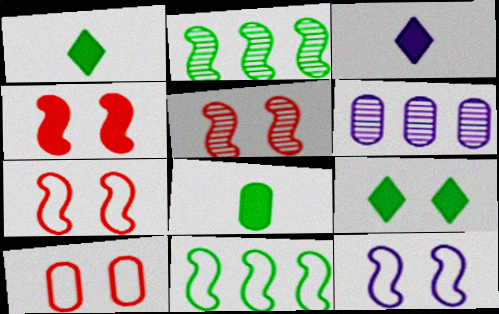[[1, 6, 7], 
[2, 3, 10], 
[3, 6, 12], 
[4, 5, 7], 
[6, 8, 10]]